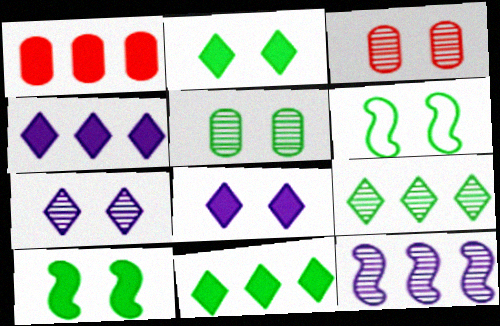[[2, 5, 6], 
[3, 6, 8]]